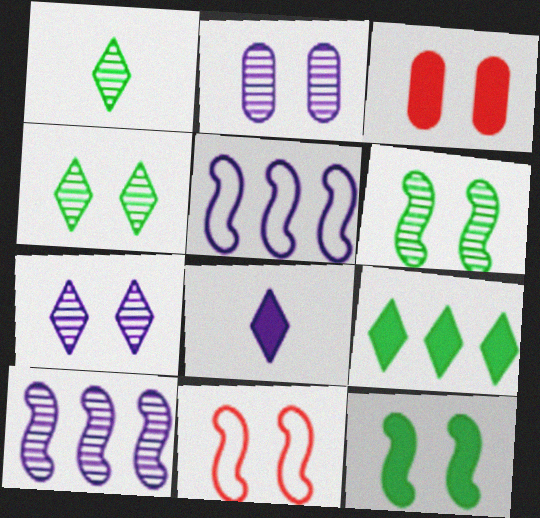[[1, 3, 5], 
[2, 5, 8]]